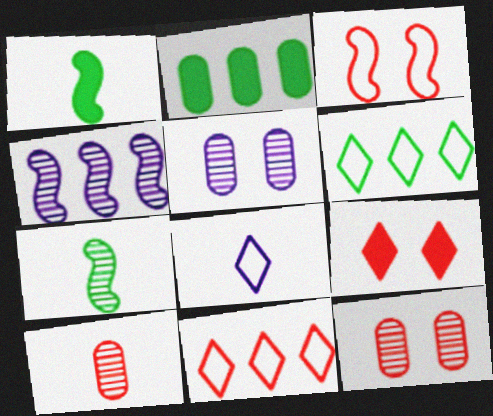[[1, 3, 4], 
[1, 5, 11], 
[1, 8, 10], 
[2, 4, 11], 
[3, 9, 12]]